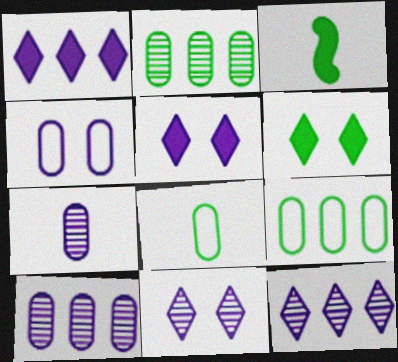[]